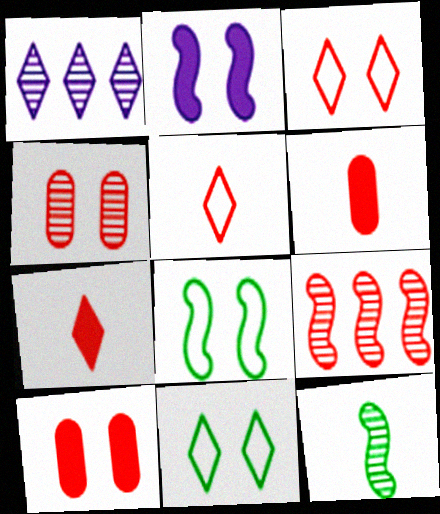[[1, 4, 12], 
[1, 6, 8], 
[1, 7, 11], 
[2, 4, 11], 
[3, 6, 9], 
[5, 9, 10]]